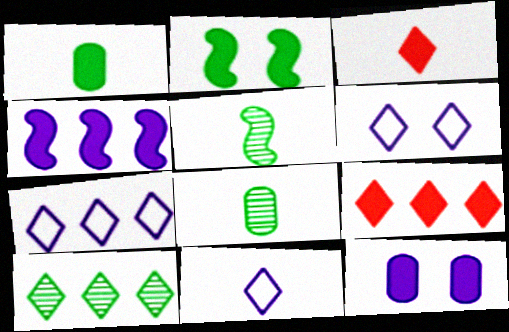[[3, 6, 10], 
[6, 7, 11], 
[7, 9, 10]]